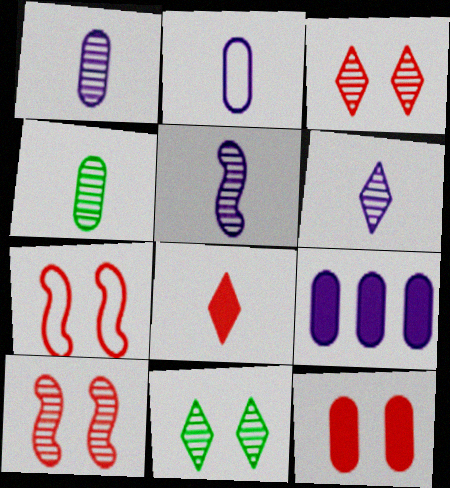[[1, 5, 6], 
[3, 7, 12]]